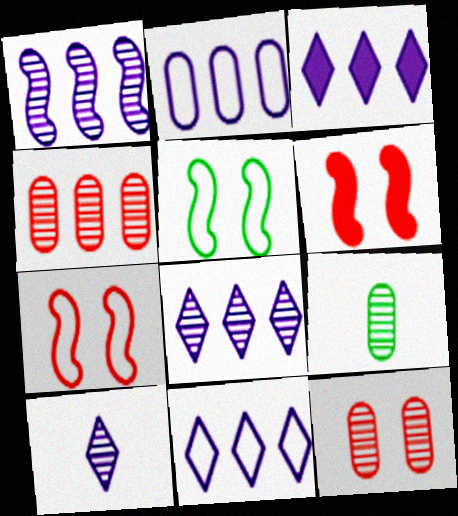[[1, 2, 3], 
[3, 7, 9], 
[3, 8, 11], 
[6, 9, 11]]